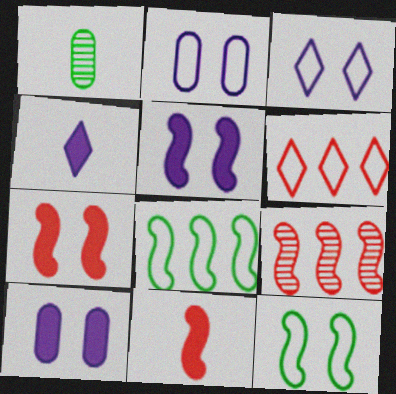[[1, 5, 6]]